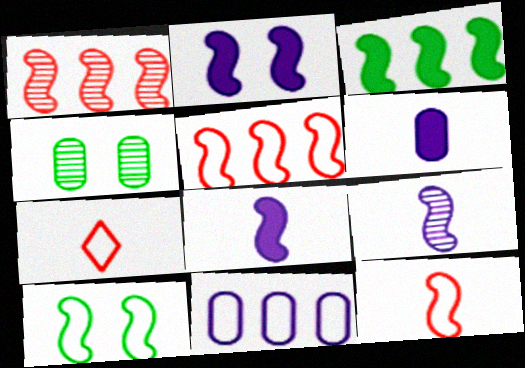[[1, 8, 10], 
[7, 10, 11]]